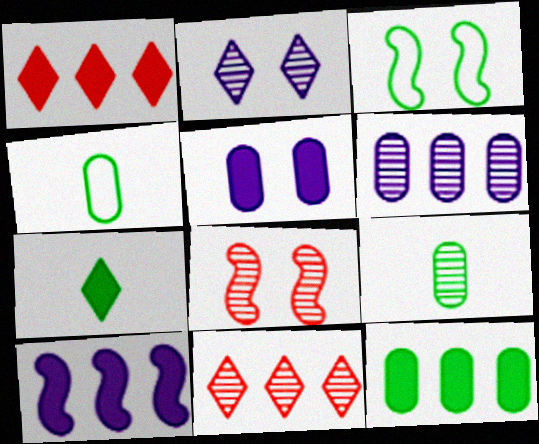[[1, 10, 12]]